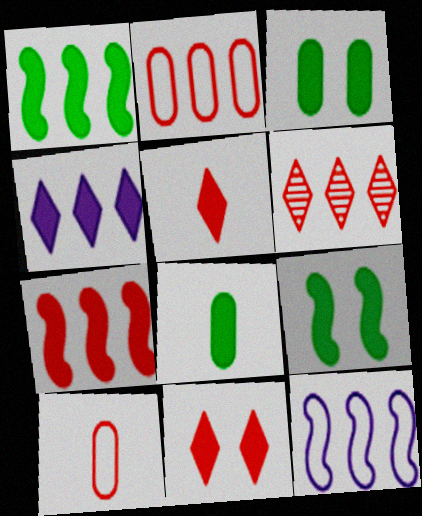[[2, 6, 7]]